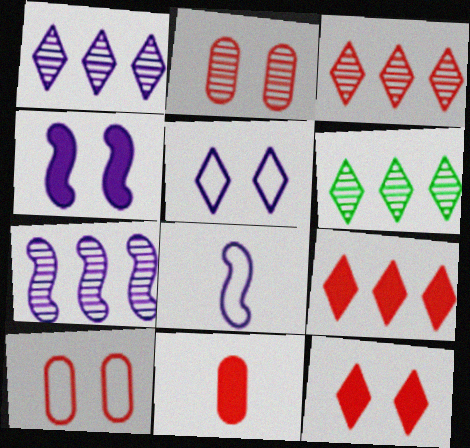[[1, 3, 6], 
[4, 7, 8]]